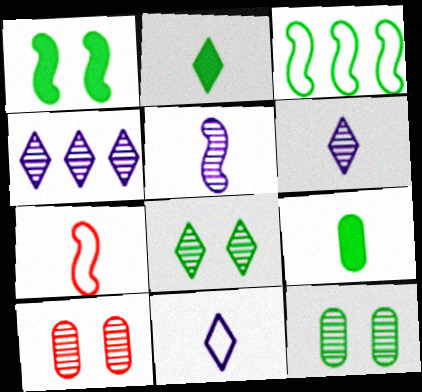[[2, 3, 12], 
[3, 8, 9], 
[6, 7, 9]]